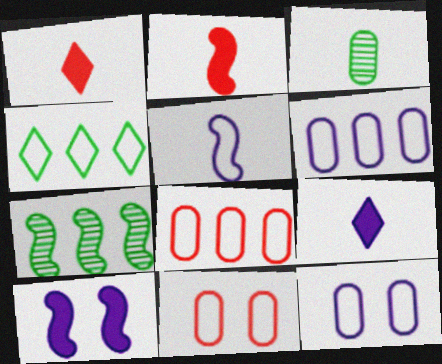[[1, 3, 5], 
[1, 7, 12], 
[4, 5, 11], 
[7, 9, 11]]